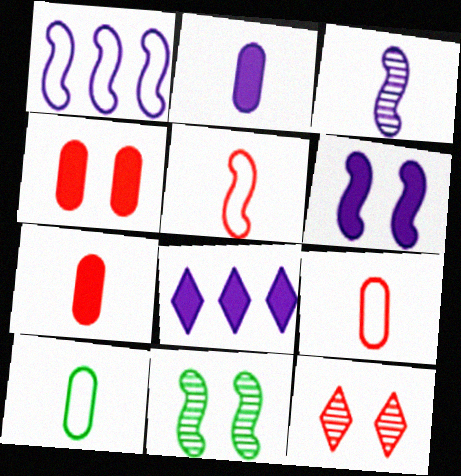[[1, 3, 6], 
[2, 6, 8], 
[8, 9, 11]]